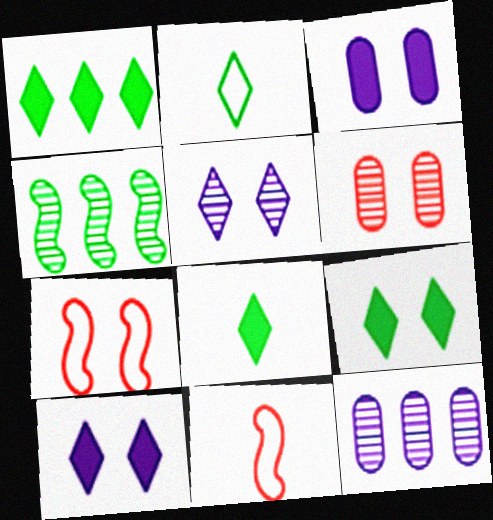[[1, 8, 9], 
[7, 8, 12], 
[9, 11, 12]]